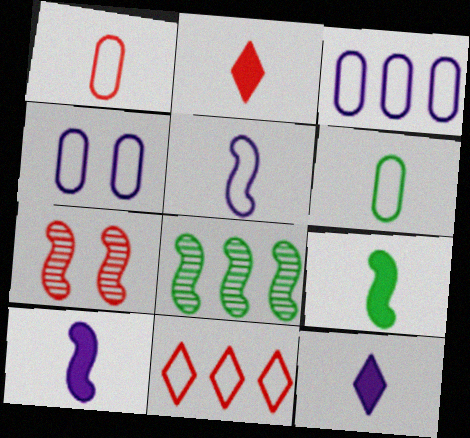[[2, 4, 8]]